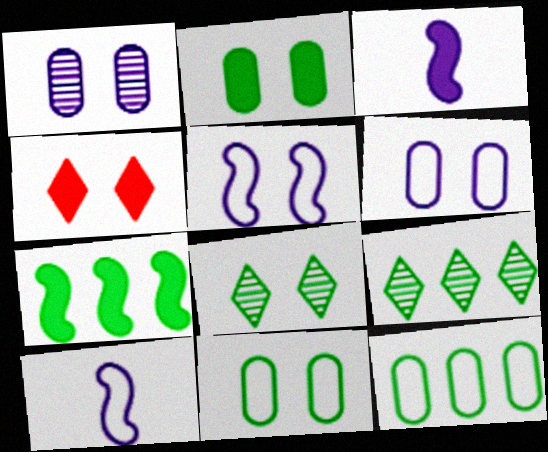[[7, 9, 12]]